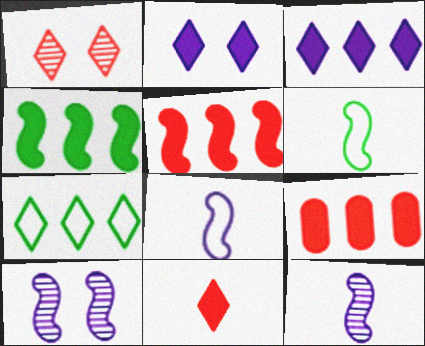[[3, 4, 9], 
[5, 6, 10]]